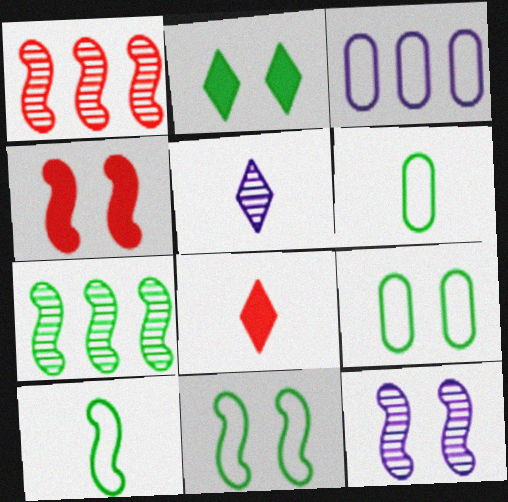[[2, 6, 7], 
[4, 11, 12]]